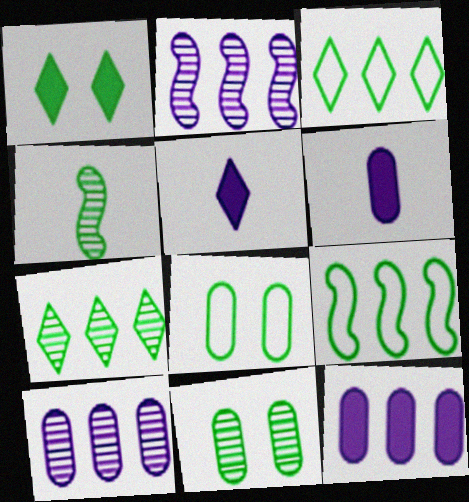[[4, 7, 11]]